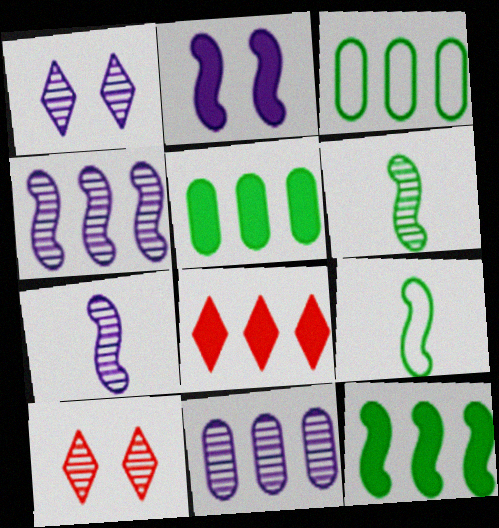[[1, 7, 11], 
[3, 4, 8], 
[6, 10, 11]]